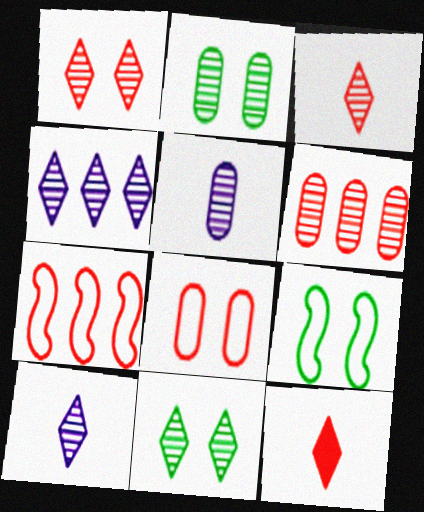[[2, 5, 6], 
[3, 4, 11]]